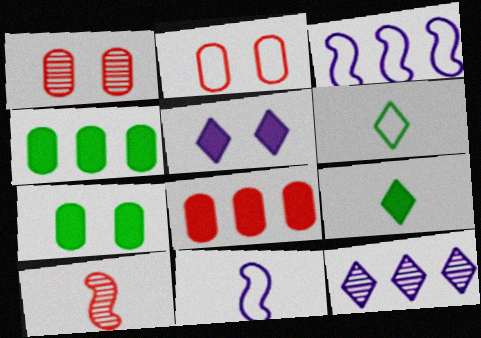[[1, 3, 9], 
[2, 3, 6]]